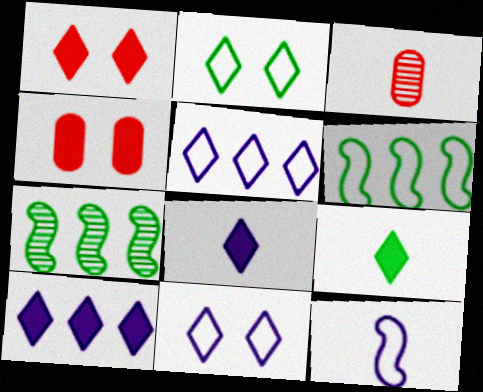[[1, 9, 10], 
[3, 9, 12]]